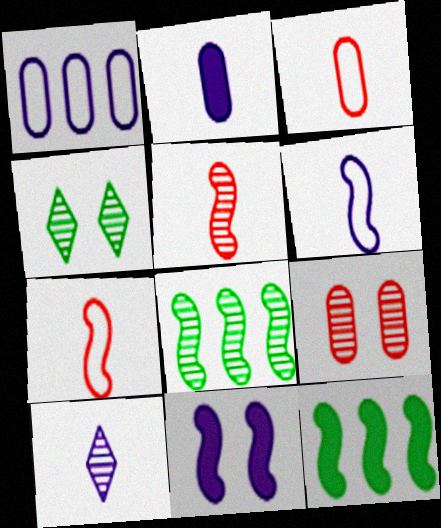[[1, 10, 11], 
[2, 6, 10], 
[7, 8, 11], 
[8, 9, 10]]